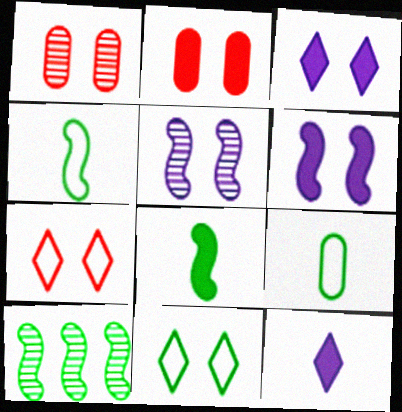[[1, 6, 11], 
[2, 5, 11]]